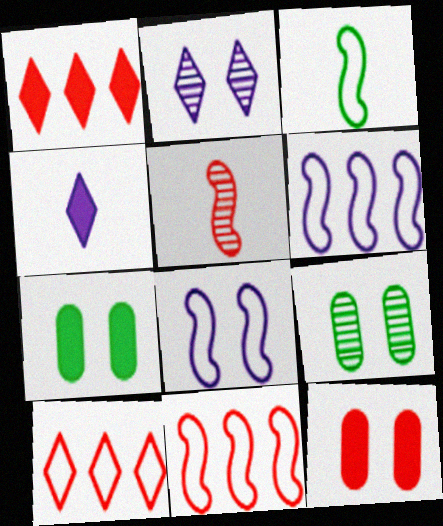[[3, 8, 11], 
[4, 9, 11], 
[5, 10, 12]]